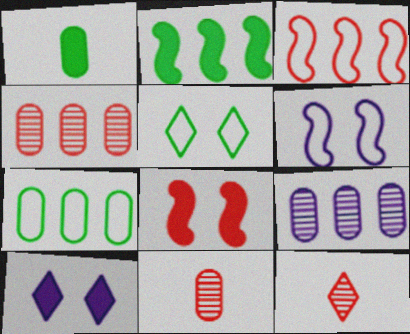[]